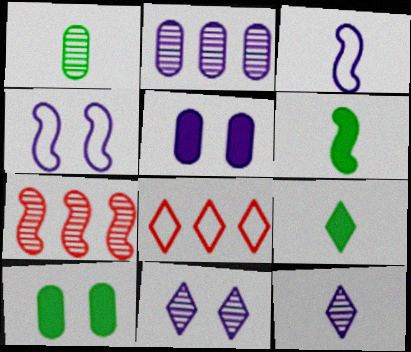[[1, 7, 11], 
[4, 5, 11], 
[4, 6, 7], 
[8, 9, 11]]